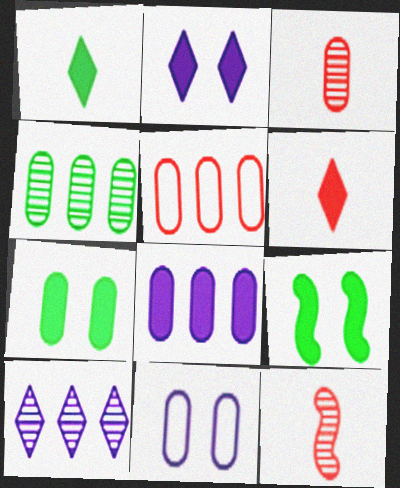[[4, 5, 8], 
[6, 8, 9]]